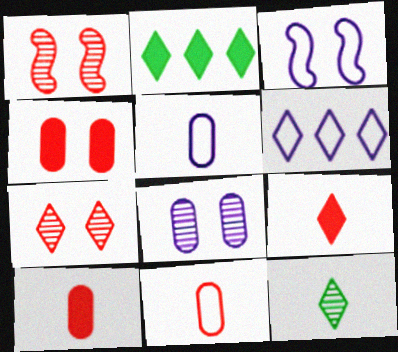[[1, 2, 5], 
[3, 5, 6]]